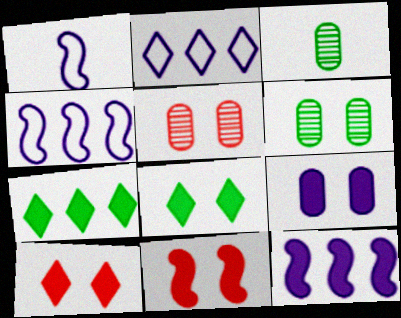[[1, 5, 7], 
[2, 3, 11], 
[3, 4, 10], 
[8, 9, 11]]